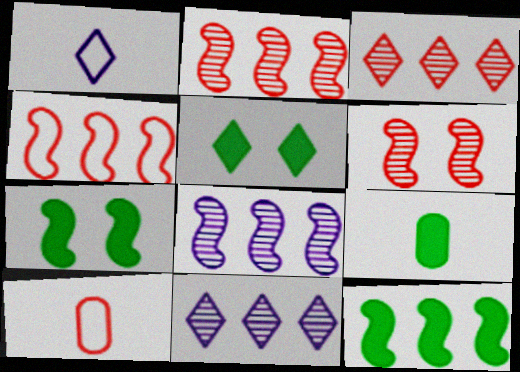[[1, 3, 5], 
[4, 8, 12], 
[5, 8, 10], 
[5, 9, 12], 
[7, 10, 11]]